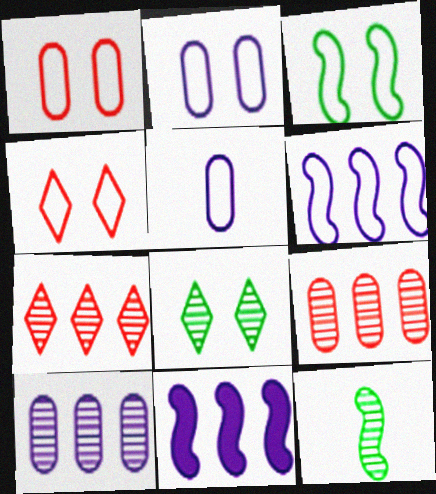[[2, 3, 4]]